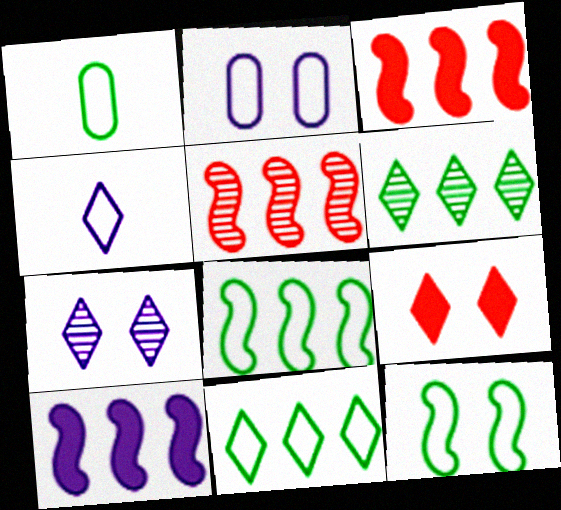[[1, 3, 7], 
[1, 11, 12], 
[4, 6, 9], 
[5, 8, 10]]